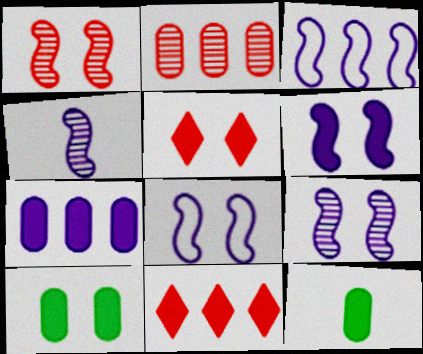[[3, 4, 6], 
[5, 6, 10], 
[6, 8, 9], 
[6, 11, 12]]